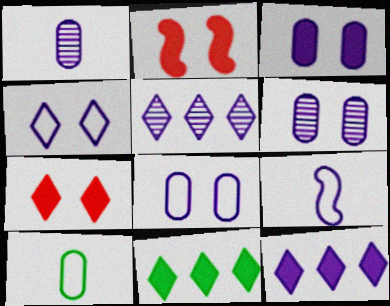[[2, 5, 10], 
[3, 5, 9], 
[3, 6, 8], 
[6, 9, 12]]